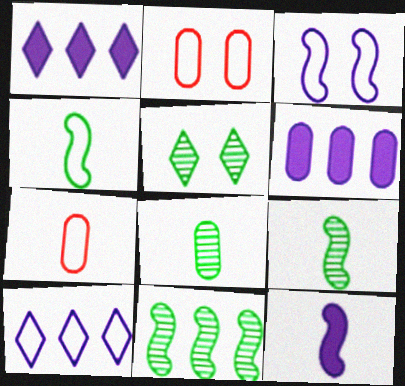[[1, 2, 9], 
[2, 4, 10], 
[2, 6, 8], 
[5, 8, 11]]